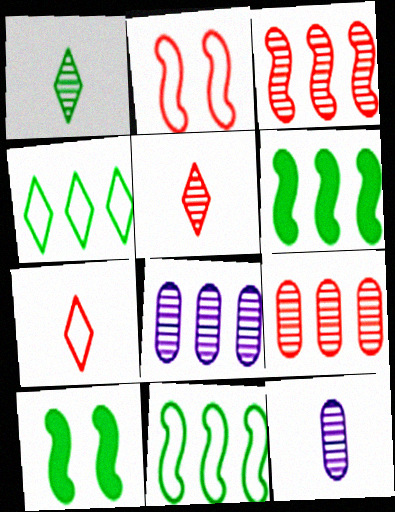[[7, 8, 10]]